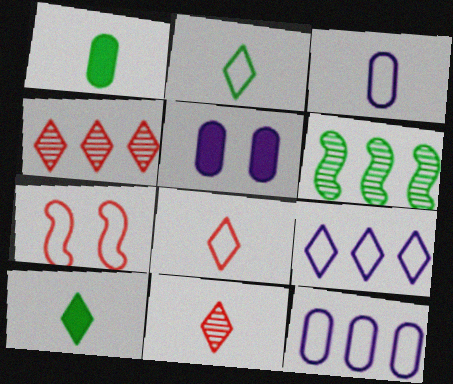[[2, 7, 12], 
[5, 6, 8]]